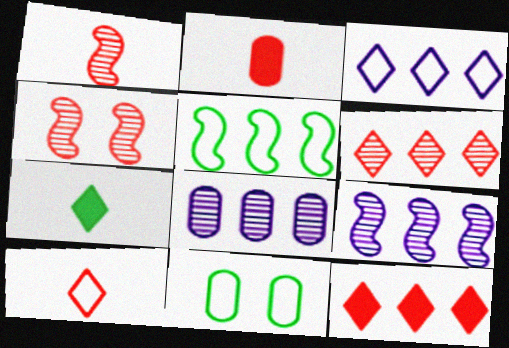[[1, 2, 10], 
[2, 8, 11], 
[5, 8, 12]]